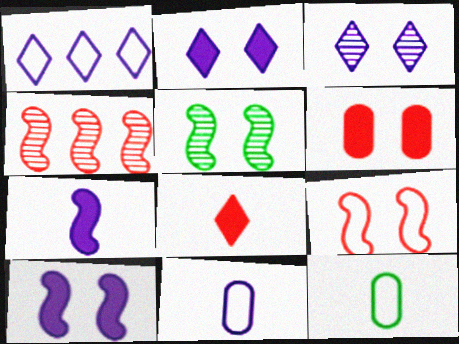[[1, 9, 12], 
[2, 4, 12], 
[5, 9, 10]]